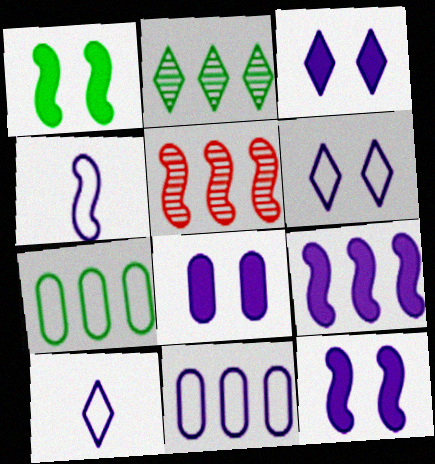[[1, 4, 5], 
[3, 8, 12], 
[4, 6, 11]]